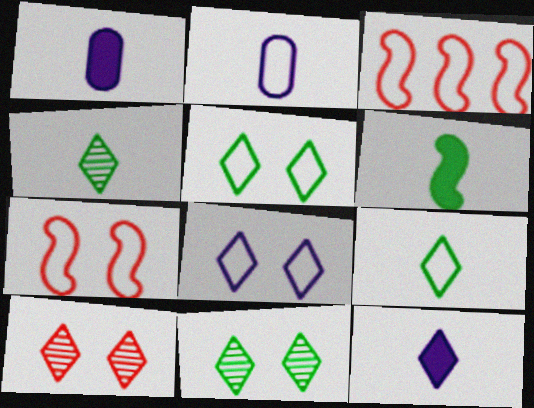[[1, 3, 11], 
[2, 3, 5]]